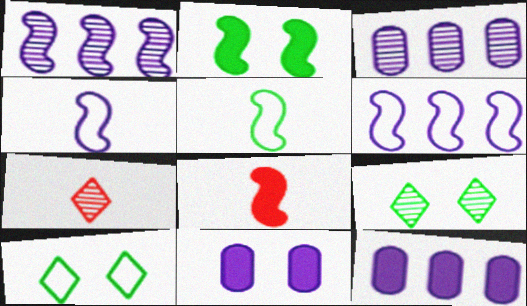[[3, 8, 10]]